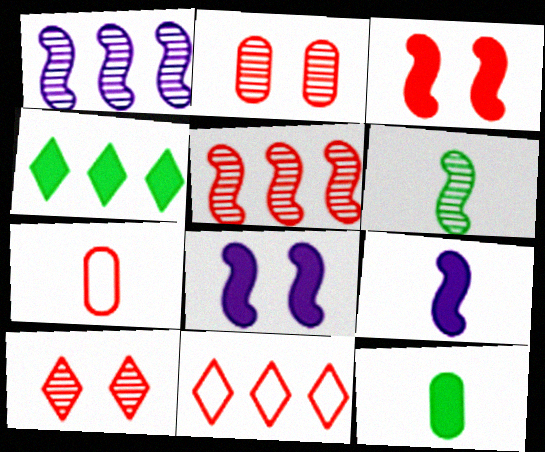[]